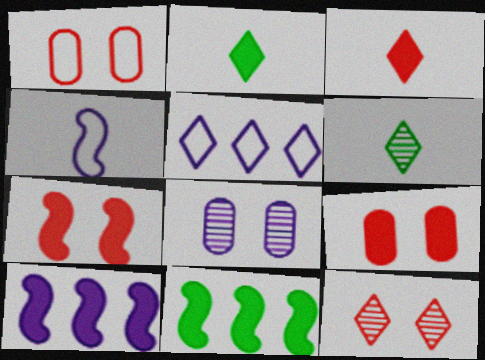[[1, 6, 10], 
[1, 7, 12], 
[2, 5, 12], 
[2, 9, 10]]